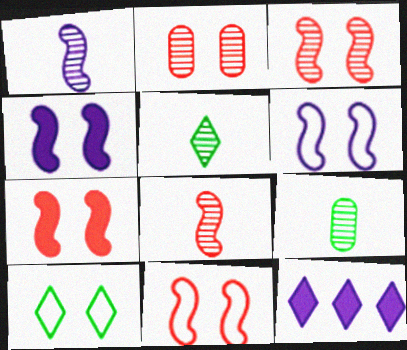[[2, 4, 10], 
[3, 7, 11], 
[9, 11, 12]]